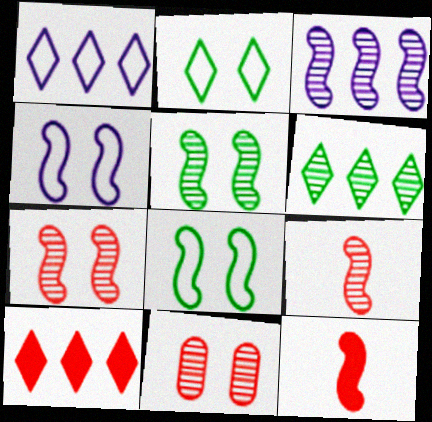[[1, 6, 10], 
[3, 5, 9], 
[3, 8, 12]]